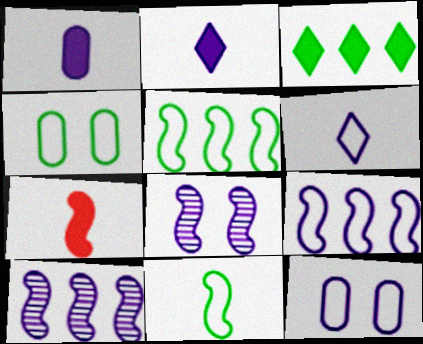[[2, 10, 12], 
[5, 7, 8], 
[6, 9, 12]]